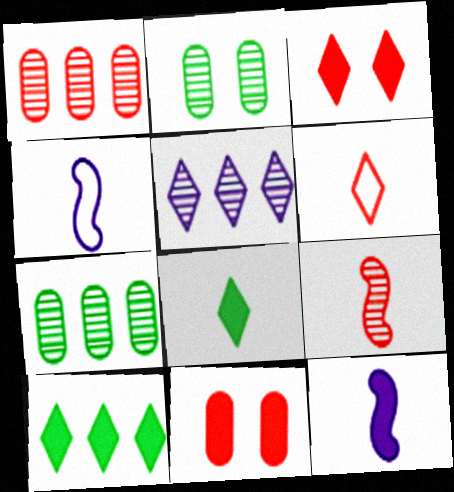[[2, 5, 9], 
[3, 4, 7], 
[10, 11, 12]]